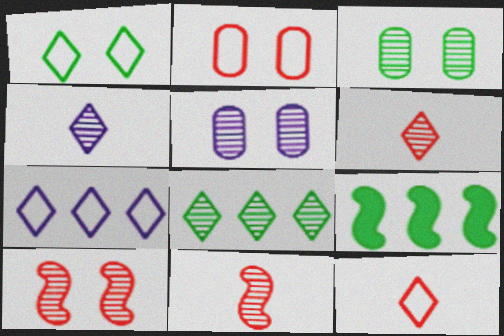[[1, 7, 12], 
[2, 4, 9], 
[5, 8, 11], 
[5, 9, 12]]